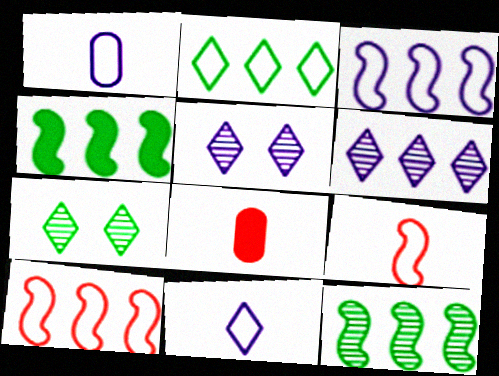[[3, 7, 8]]